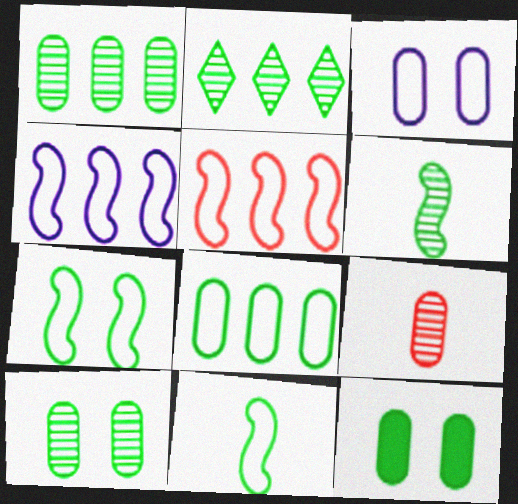[[2, 6, 10], 
[2, 11, 12]]